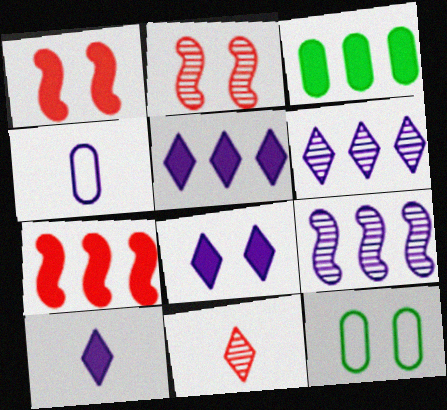[[1, 3, 10], 
[2, 8, 12], 
[3, 5, 7], 
[4, 8, 9], 
[5, 8, 10]]